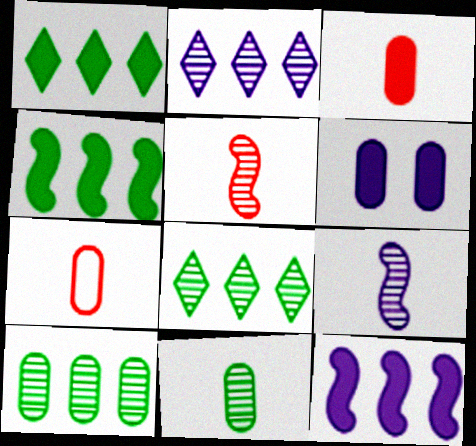[[6, 7, 10]]